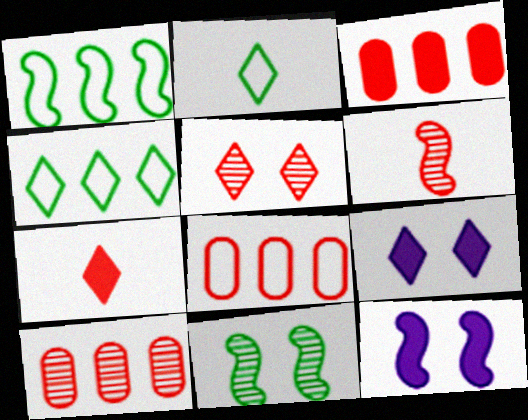[[1, 6, 12], 
[2, 10, 12], 
[3, 8, 10], 
[5, 6, 10]]